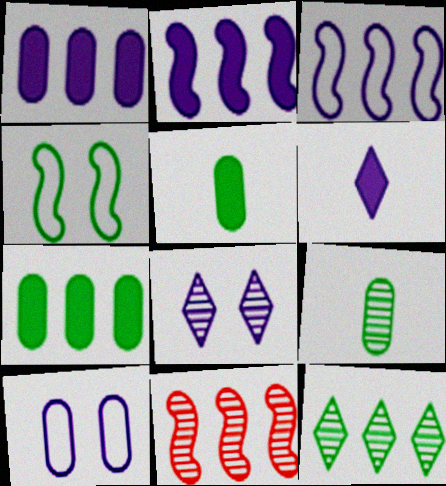[[4, 5, 12], 
[8, 9, 11]]